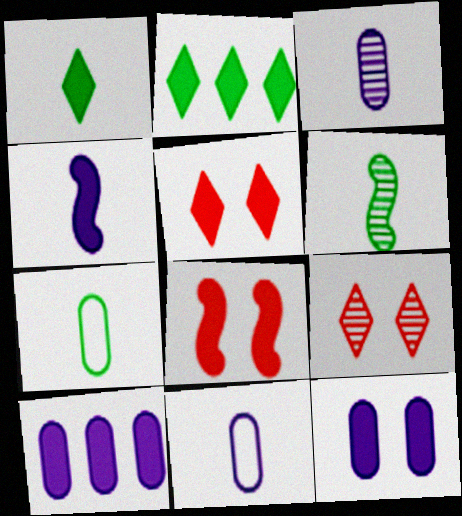[[1, 6, 7], 
[1, 8, 10]]